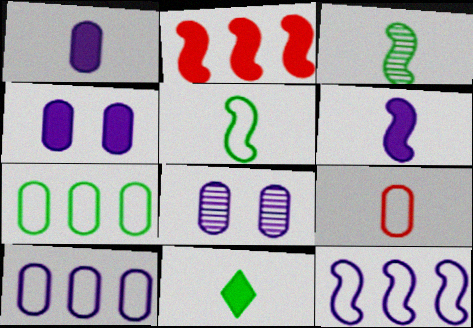[[1, 8, 10], 
[2, 4, 11]]